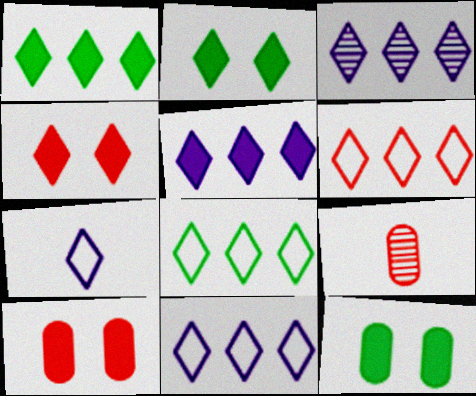[[1, 3, 6], 
[3, 5, 11], 
[6, 8, 11]]